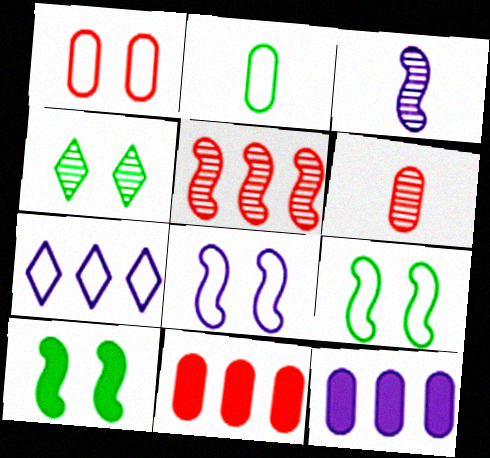[[1, 6, 11], 
[6, 7, 10]]